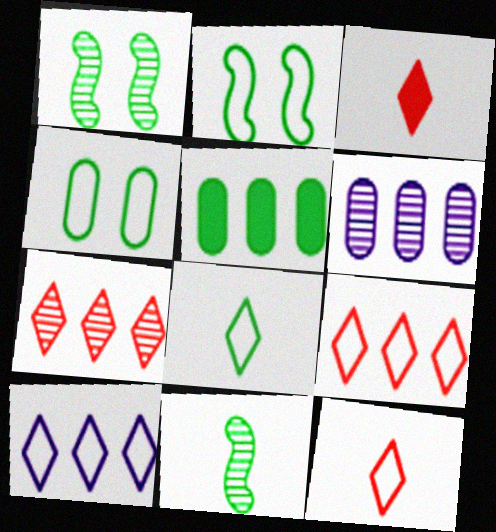[[1, 5, 8], 
[2, 3, 6]]